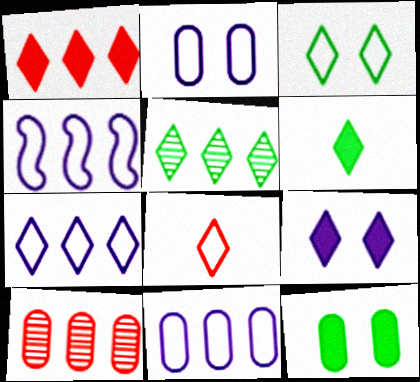[[1, 5, 7], 
[1, 6, 9], 
[3, 5, 6], 
[3, 7, 8], 
[4, 7, 11], 
[5, 8, 9]]